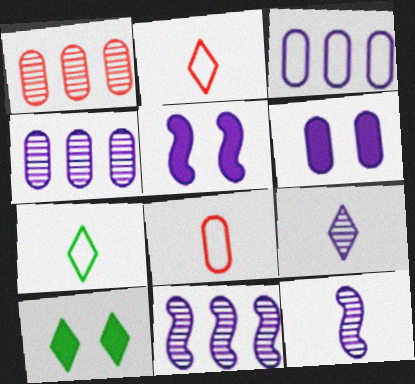[[1, 5, 7], 
[3, 5, 9], 
[8, 10, 11]]